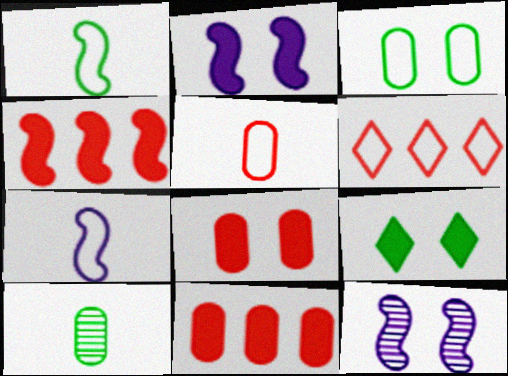[[1, 4, 12], 
[2, 6, 10], 
[2, 8, 9], 
[3, 6, 7]]